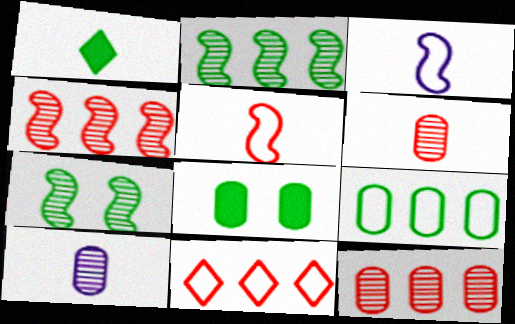[[1, 3, 6], 
[1, 5, 10], 
[1, 7, 9]]